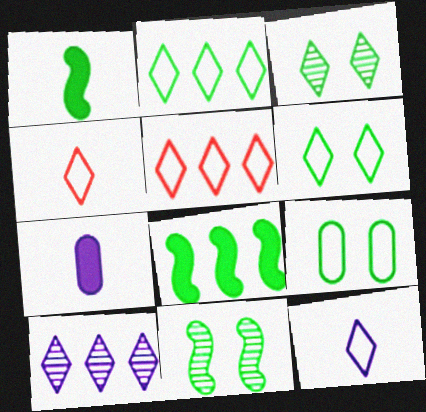[[5, 6, 12], 
[5, 7, 11]]